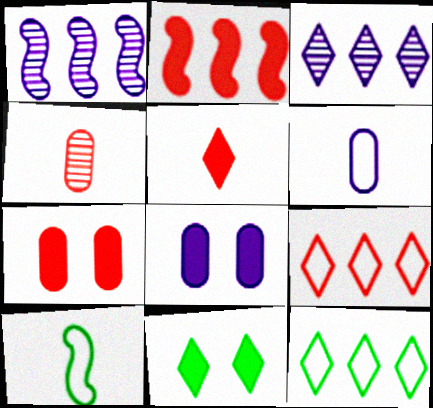[[2, 5, 7], 
[3, 7, 10]]